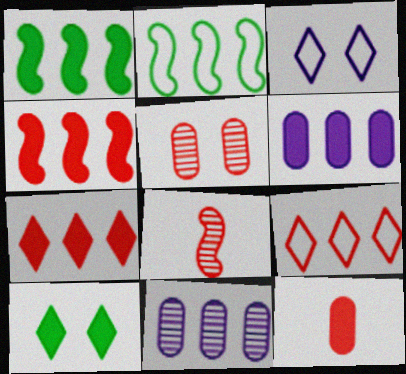[[1, 6, 7], 
[1, 9, 11], 
[2, 7, 11]]